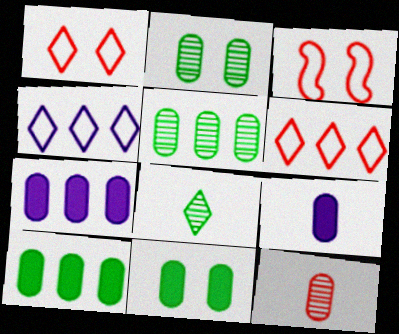[[3, 7, 8]]